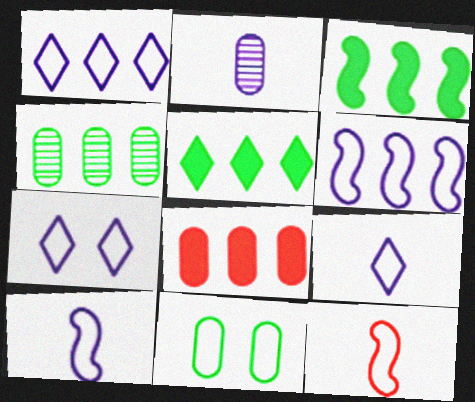[[1, 7, 9], 
[1, 11, 12], 
[2, 8, 11]]